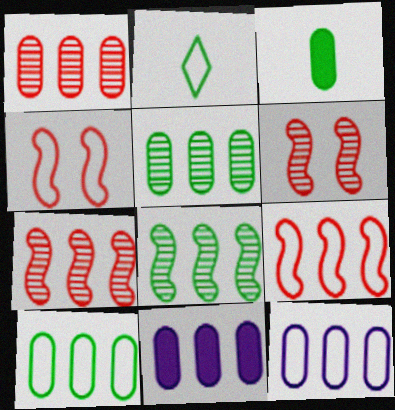[[1, 10, 11], 
[2, 4, 12], 
[2, 6, 11]]